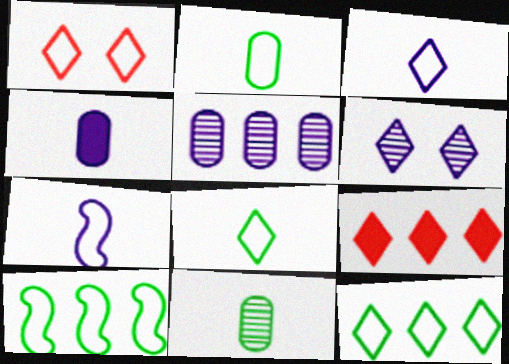[[1, 3, 12], 
[5, 9, 10], 
[6, 8, 9]]